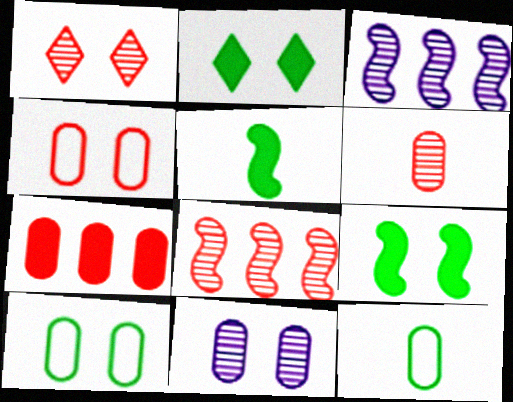[[1, 6, 8], 
[4, 6, 7], 
[7, 11, 12]]